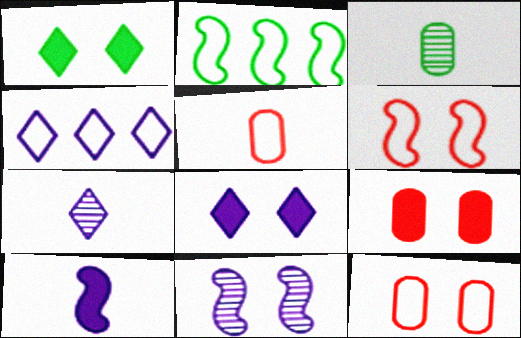[[1, 2, 3], 
[1, 11, 12], 
[2, 7, 9], 
[4, 7, 8]]